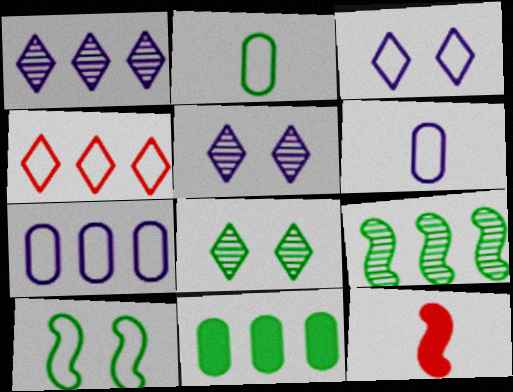[[4, 6, 10], 
[7, 8, 12]]